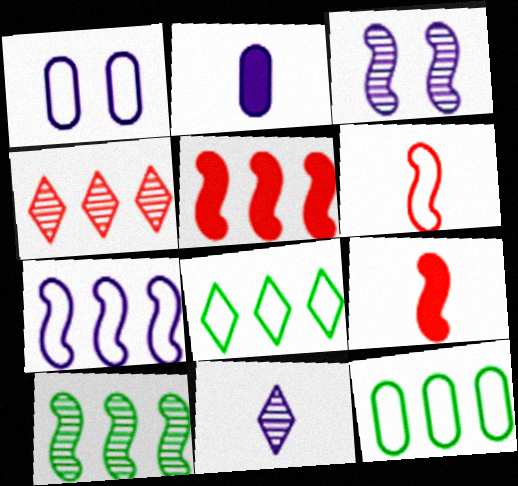[[1, 6, 8], 
[5, 7, 10]]